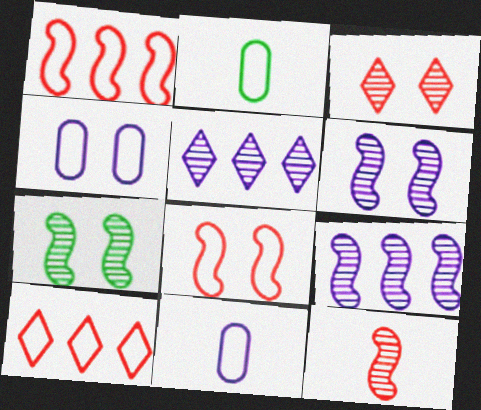[[7, 9, 12]]